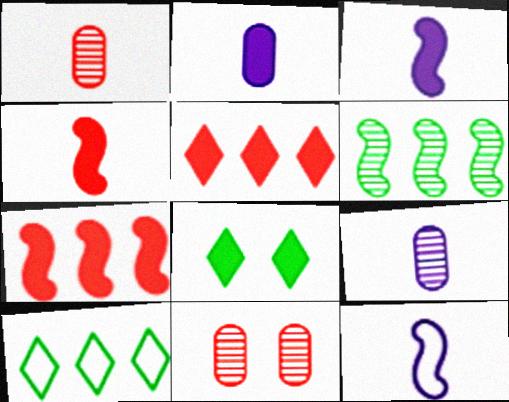[[2, 7, 8], 
[3, 10, 11]]